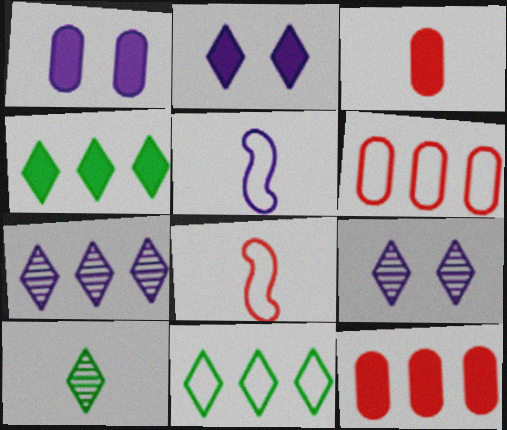[[1, 5, 7], 
[3, 5, 10]]